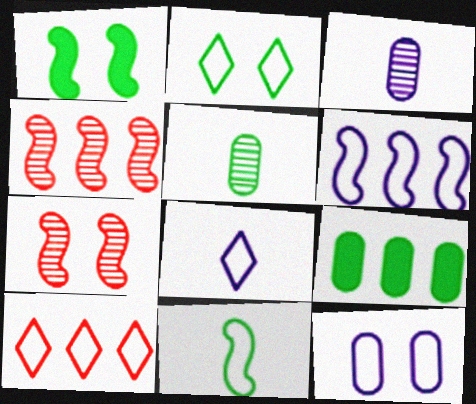[[1, 3, 10], 
[2, 8, 10], 
[6, 8, 12], 
[7, 8, 9], 
[10, 11, 12]]